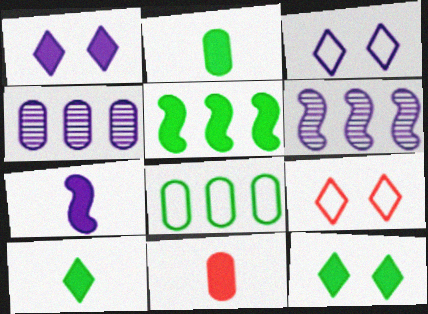[[1, 5, 11], 
[2, 5, 12], 
[2, 6, 9], 
[3, 4, 7], 
[7, 10, 11]]